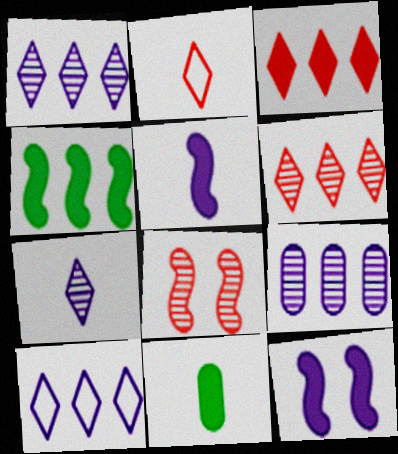[[3, 11, 12], 
[8, 10, 11]]